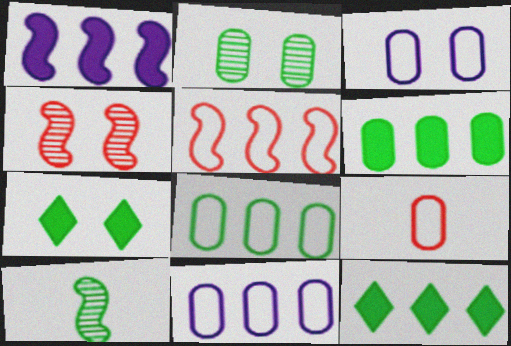[[3, 4, 7], 
[3, 8, 9], 
[7, 8, 10]]